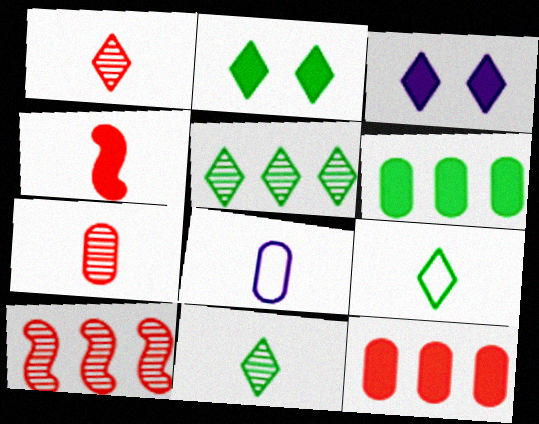[[2, 5, 9], 
[2, 8, 10], 
[3, 4, 6], 
[4, 8, 11]]